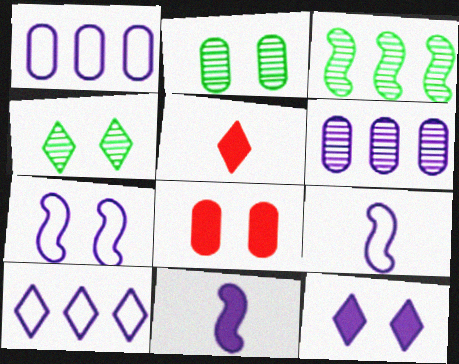[[4, 5, 10], 
[4, 7, 8], 
[6, 9, 12]]